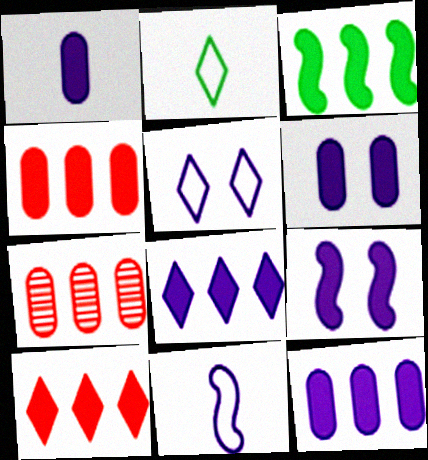[[1, 6, 12], 
[1, 8, 9], 
[2, 7, 9], 
[3, 4, 8], 
[3, 10, 12]]